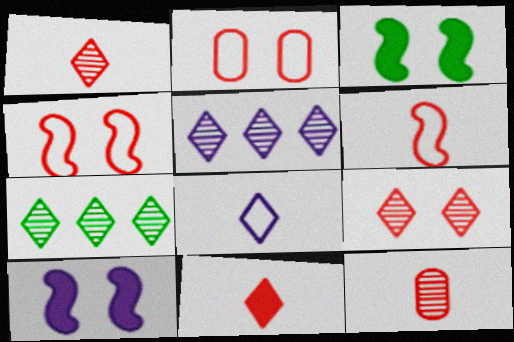[[6, 11, 12]]